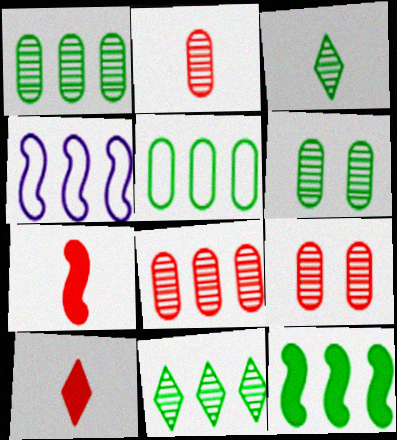[[2, 8, 9], 
[4, 6, 10], 
[5, 11, 12]]